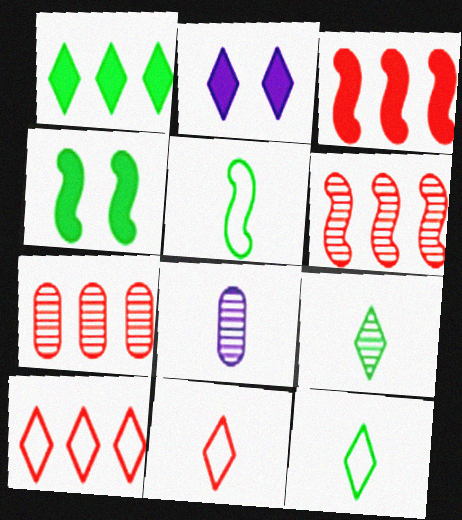[[2, 5, 7], 
[2, 9, 10], 
[3, 7, 10], 
[4, 8, 10]]